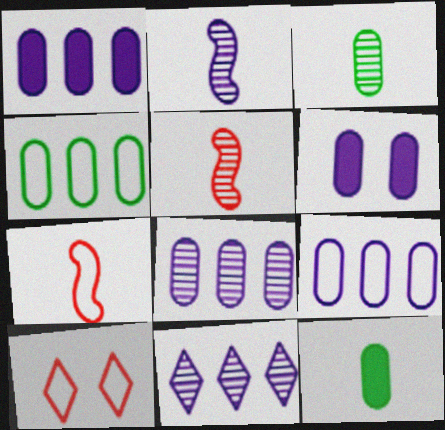[[1, 8, 9]]